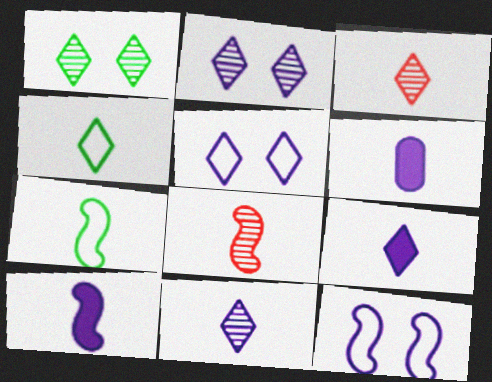[[3, 4, 9], 
[3, 6, 7], 
[4, 6, 8], 
[6, 9, 10], 
[7, 8, 10]]